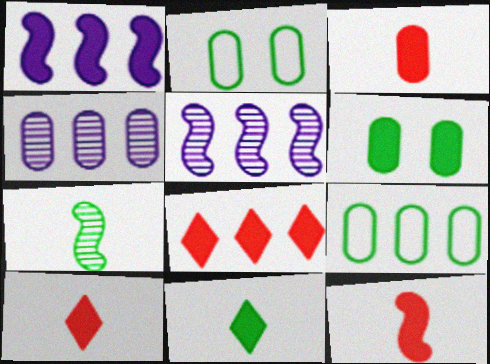[[1, 6, 10], 
[2, 3, 4], 
[2, 5, 10], 
[3, 10, 12], 
[5, 8, 9]]